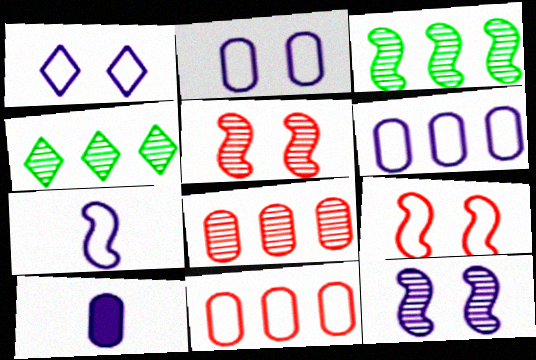[[1, 6, 7], 
[4, 9, 10]]